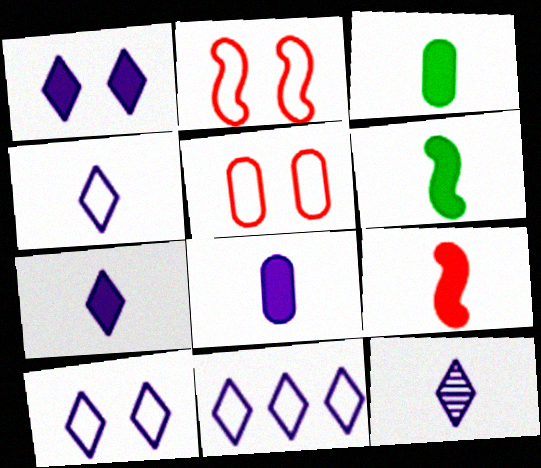[[1, 11, 12], 
[3, 7, 9], 
[4, 7, 12], 
[4, 10, 11]]